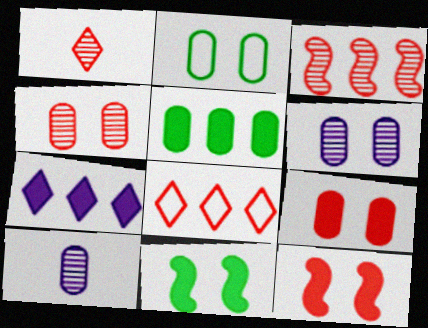[[1, 3, 4], 
[2, 6, 9], 
[8, 10, 11]]